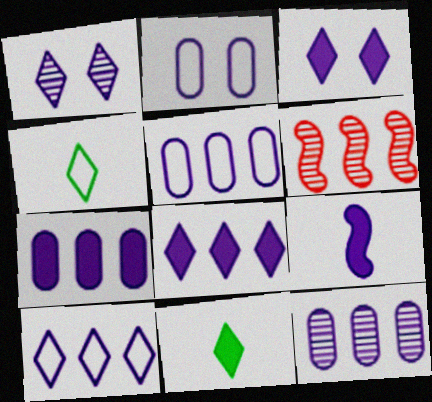[[1, 5, 9], 
[2, 6, 11], 
[3, 7, 9], 
[5, 7, 12]]